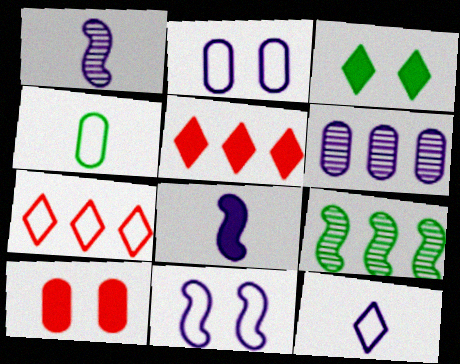[[3, 4, 9], 
[4, 6, 10], 
[4, 7, 11], 
[9, 10, 12]]